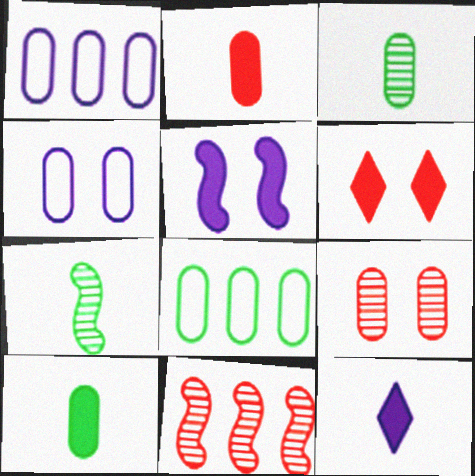[[1, 6, 7], 
[1, 9, 10]]